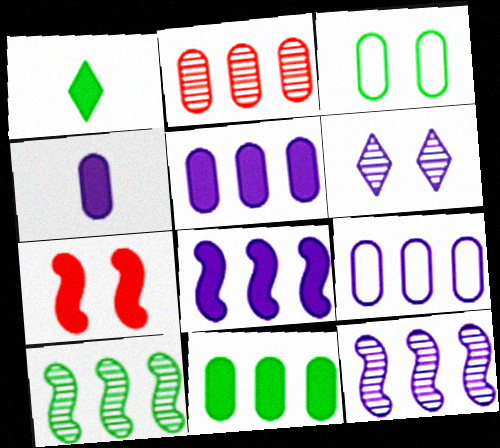[[1, 3, 10], 
[1, 5, 7], 
[2, 3, 4], 
[2, 9, 11], 
[3, 6, 7]]